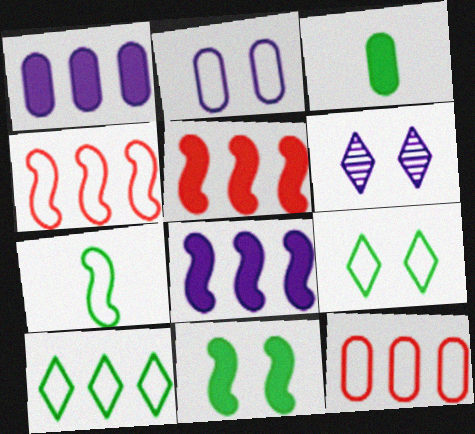[[3, 4, 6]]